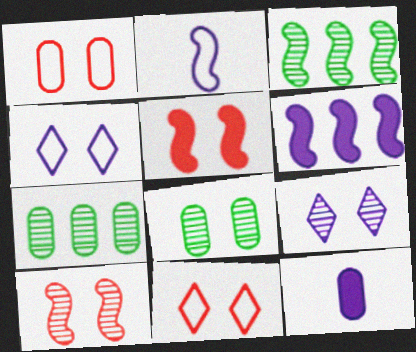[[1, 7, 12], 
[2, 3, 5], 
[3, 11, 12], 
[4, 5, 8], 
[8, 9, 10]]